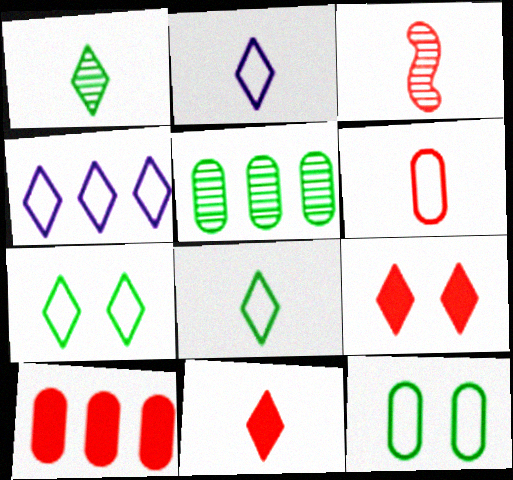[[1, 2, 11], 
[1, 4, 9], 
[3, 6, 11]]